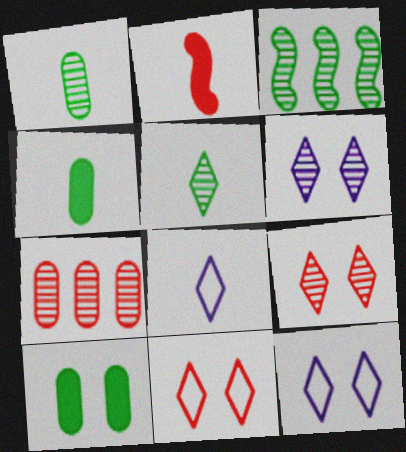[[1, 2, 8], 
[2, 7, 11]]